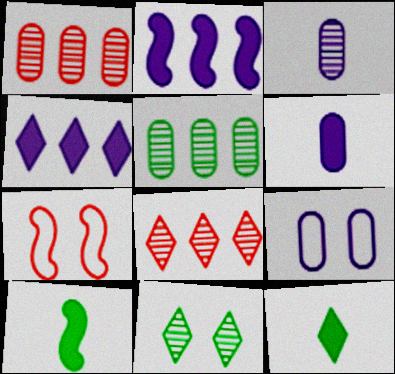[[8, 9, 10]]